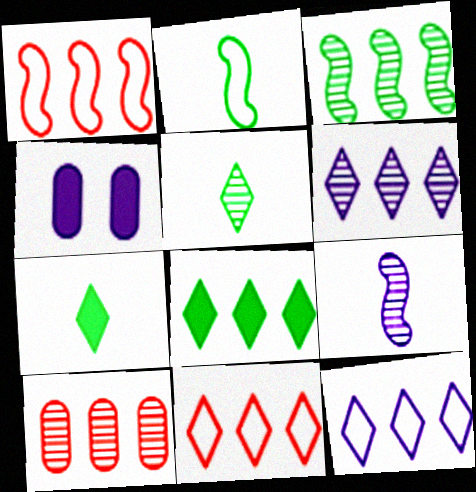[[1, 4, 5], 
[3, 6, 10], 
[4, 9, 12], 
[6, 8, 11]]